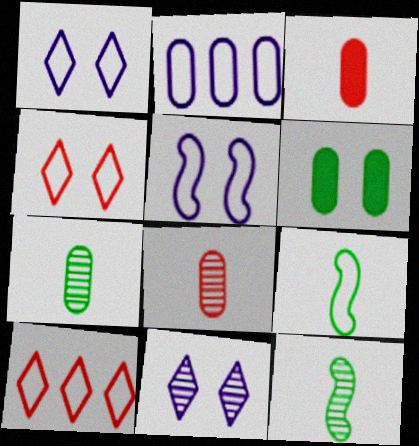[[2, 4, 9], 
[2, 6, 8]]